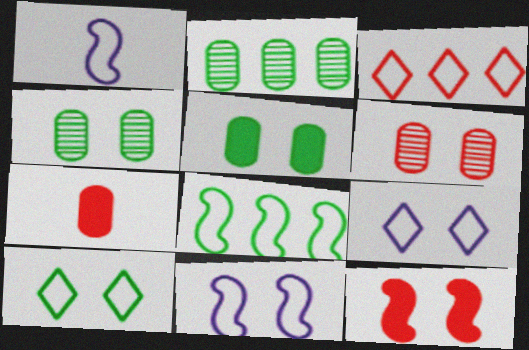[[4, 9, 12]]